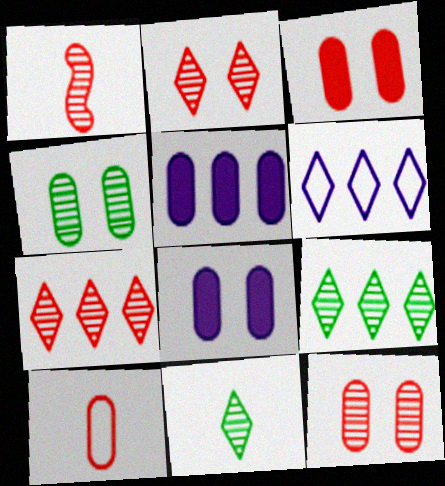[[1, 7, 12], 
[4, 5, 10]]